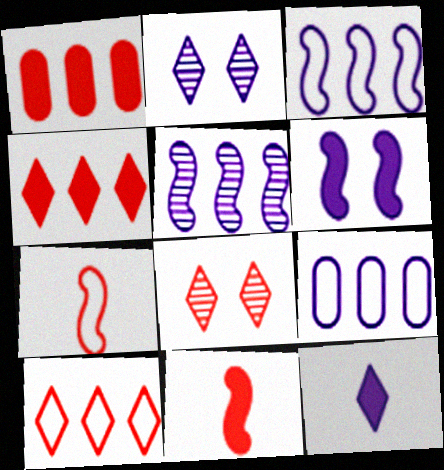[[1, 7, 8]]